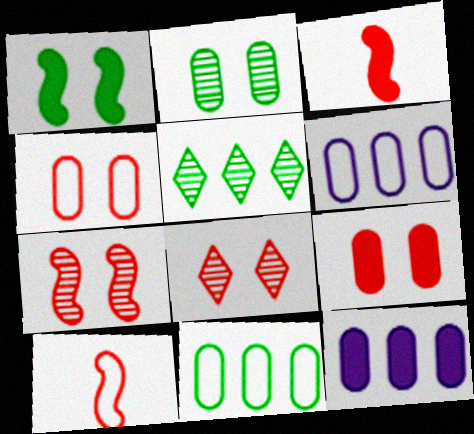[]